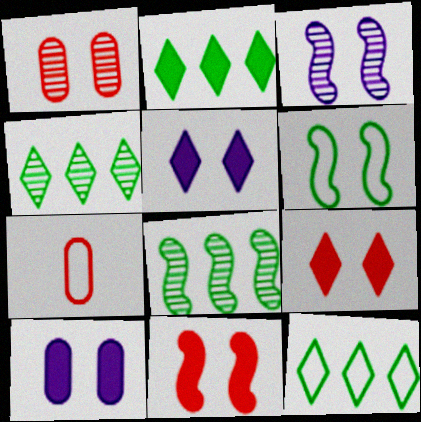[[1, 5, 6], 
[2, 3, 7], 
[2, 4, 12], 
[3, 6, 11], 
[5, 7, 8]]